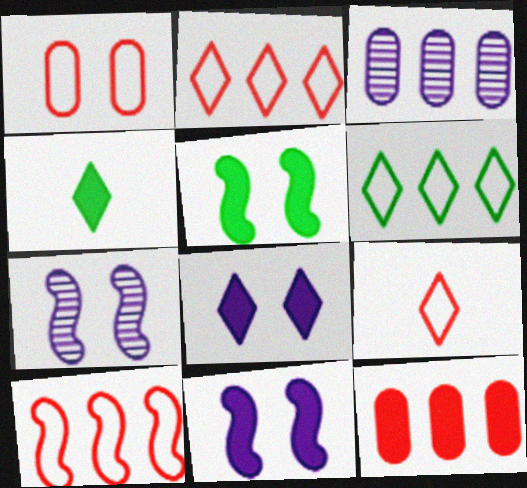[[1, 9, 10], 
[3, 5, 9], 
[4, 11, 12]]